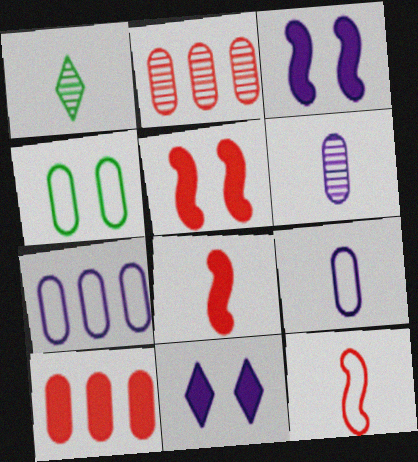[[1, 5, 7], 
[1, 8, 9], 
[4, 6, 10]]